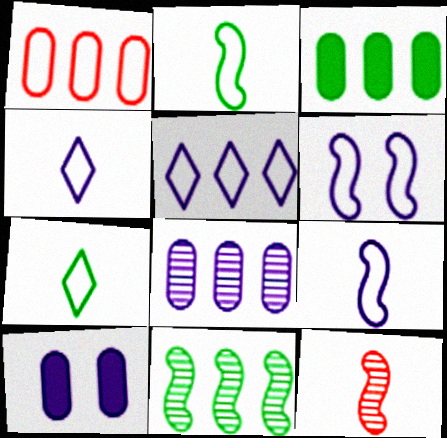[[1, 3, 8], 
[1, 6, 7]]